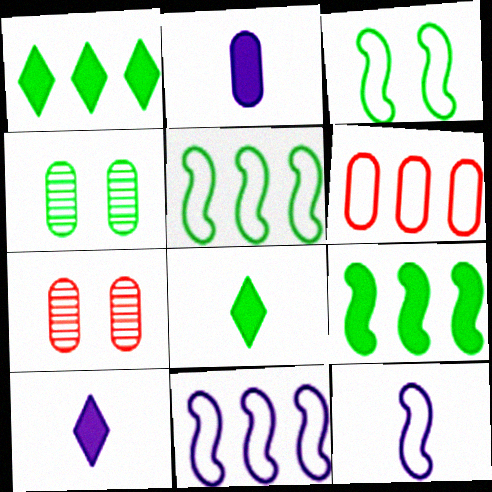[[1, 7, 12], 
[2, 4, 6], 
[4, 5, 8], 
[5, 7, 10], 
[7, 8, 11]]